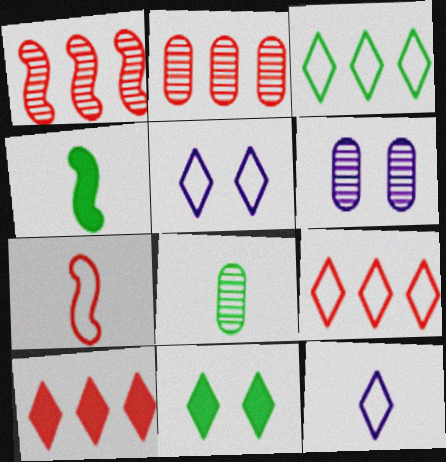[[2, 4, 5], 
[2, 6, 8], 
[4, 6, 9]]